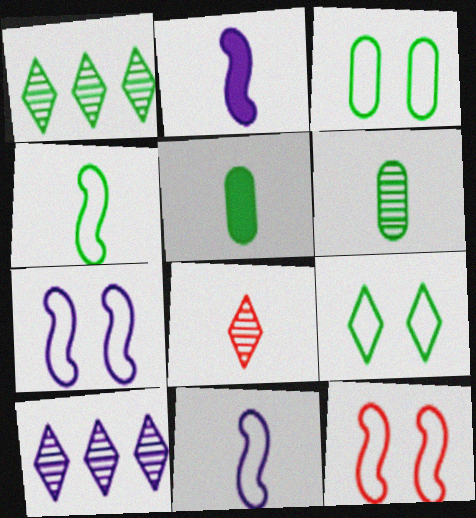[[5, 8, 11], 
[5, 10, 12]]